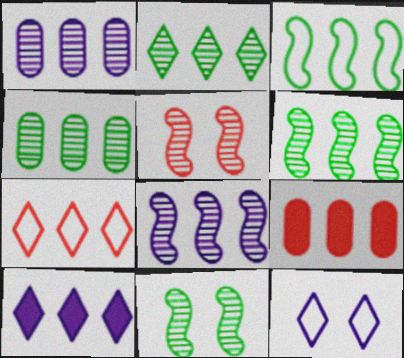[[2, 4, 6], 
[2, 7, 10]]